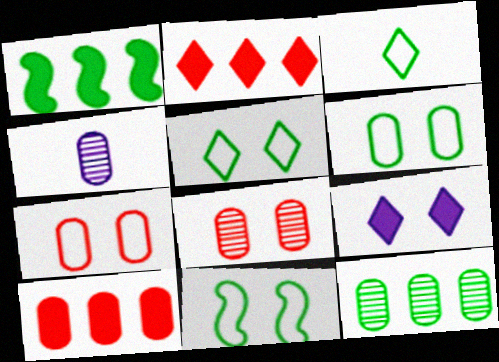[[2, 4, 11], 
[4, 6, 10], 
[4, 8, 12], 
[5, 6, 11], 
[8, 9, 11]]